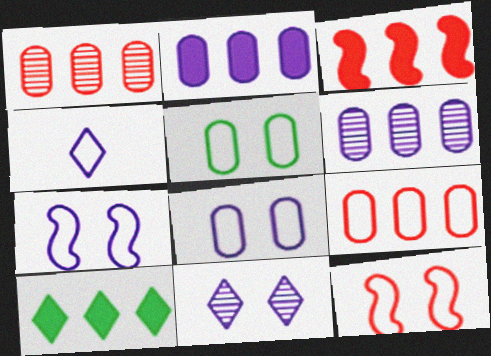[[2, 3, 10]]